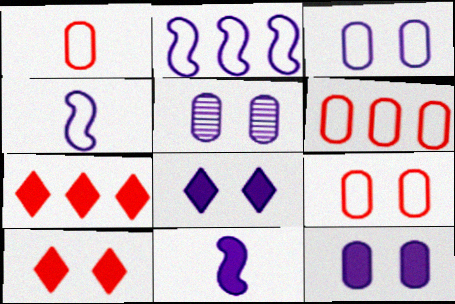[[1, 6, 9], 
[3, 5, 12]]